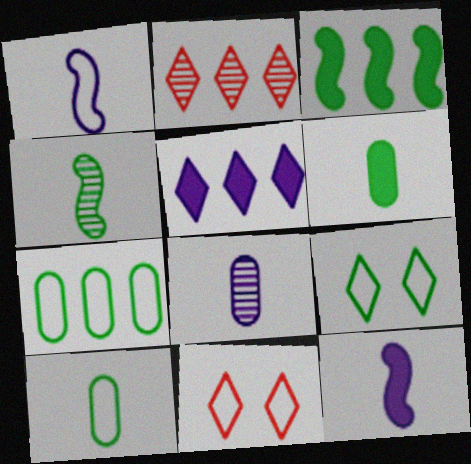[[1, 7, 11], 
[3, 8, 11]]